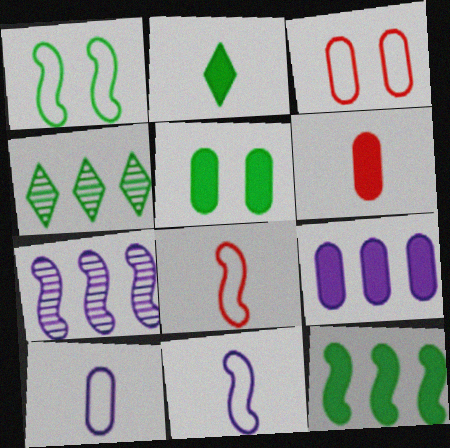[[2, 3, 7], 
[2, 5, 12], 
[5, 6, 9]]